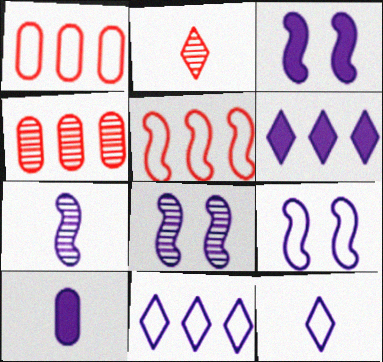[[3, 6, 10], 
[3, 8, 9], 
[7, 10, 12], 
[8, 10, 11]]